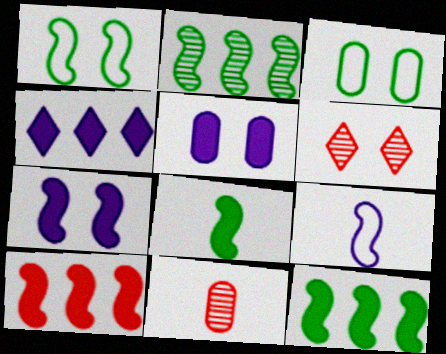[[1, 2, 8], 
[1, 4, 11], 
[1, 5, 6], 
[3, 6, 7], 
[7, 8, 10]]